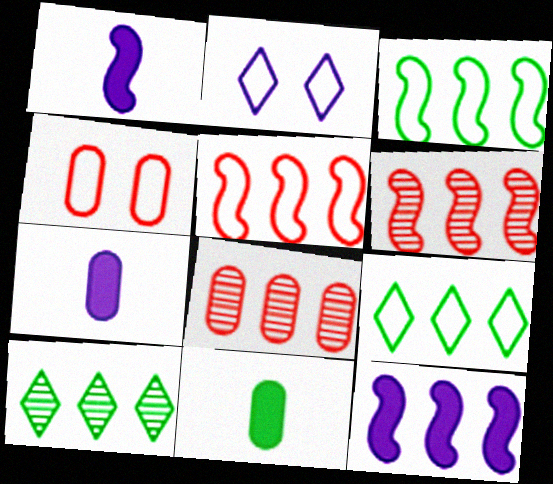[[1, 4, 10], 
[2, 6, 11], 
[3, 6, 12], 
[8, 9, 12]]